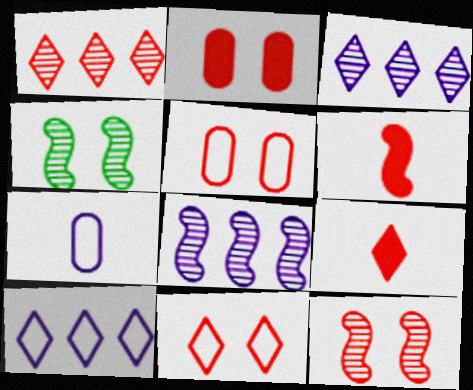[[1, 5, 6], 
[1, 9, 11], 
[2, 11, 12]]